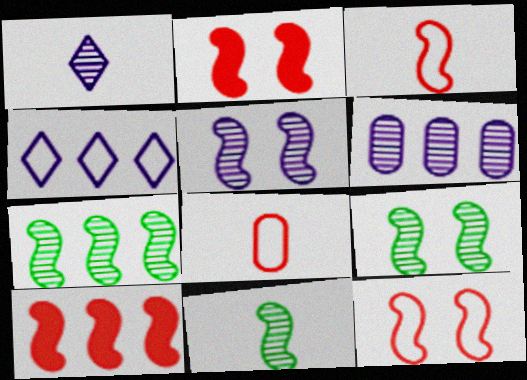[[1, 5, 6], 
[7, 9, 11]]